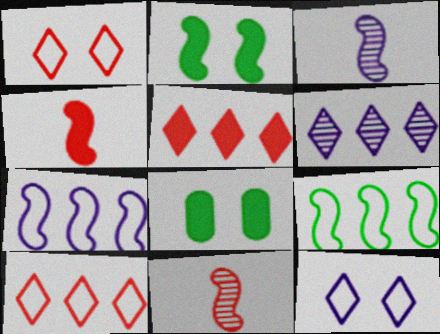[[2, 7, 11], 
[3, 8, 10]]